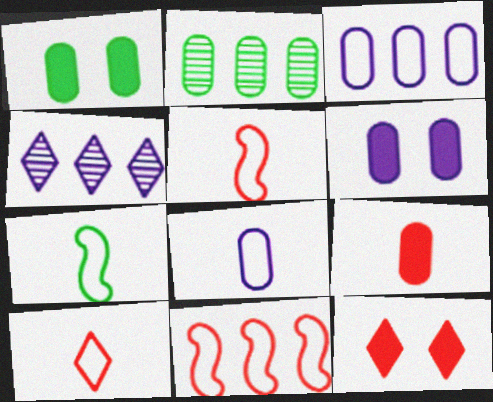[[1, 4, 5], 
[7, 8, 10]]